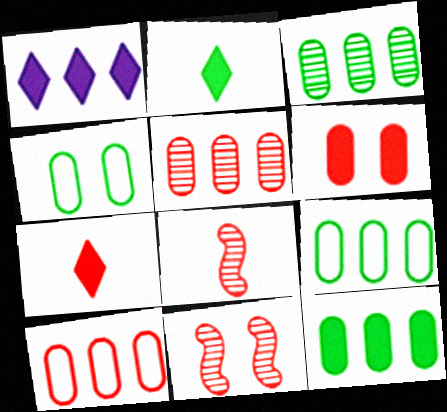[[1, 4, 8], 
[3, 9, 12], 
[7, 10, 11]]